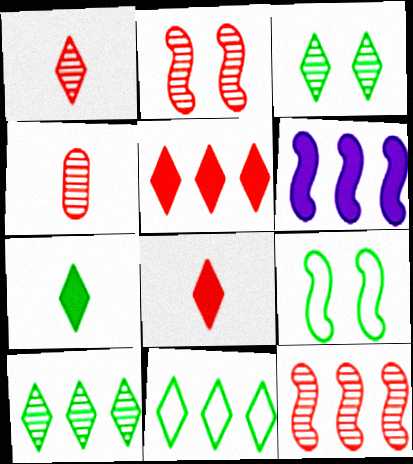[[3, 7, 11]]